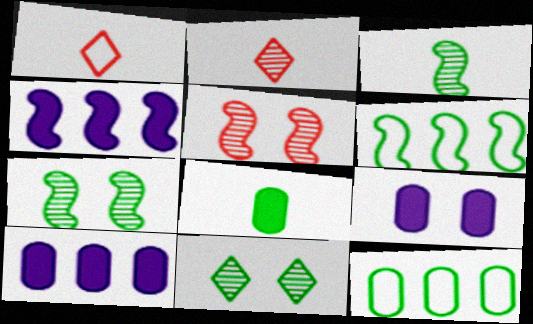[[1, 7, 10], 
[2, 6, 9], 
[6, 8, 11]]